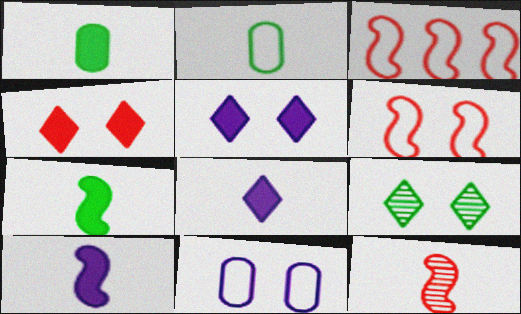[[2, 8, 12]]